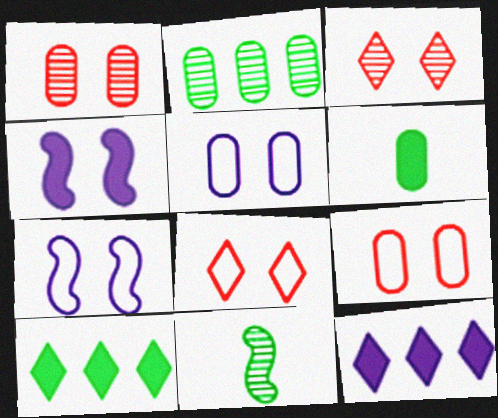[[9, 11, 12]]